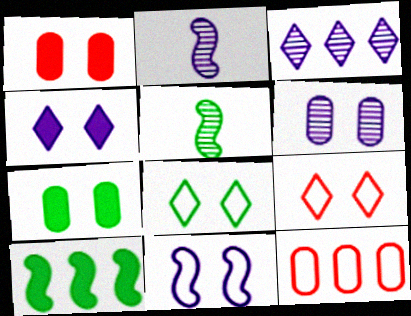[[2, 3, 6], 
[3, 10, 12], 
[4, 5, 12], 
[4, 6, 11]]